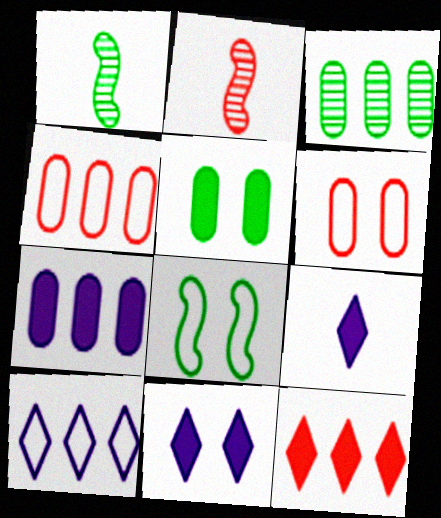[[1, 4, 11], 
[2, 5, 10], 
[2, 6, 12], 
[3, 4, 7]]